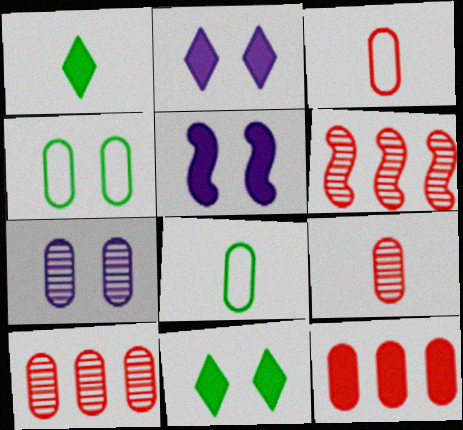[[1, 5, 12], 
[2, 6, 8], 
[7, 8, 12]]